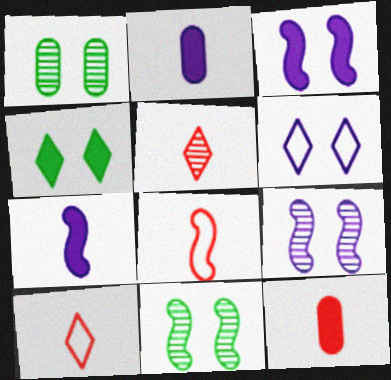[[5, 8, 12]]